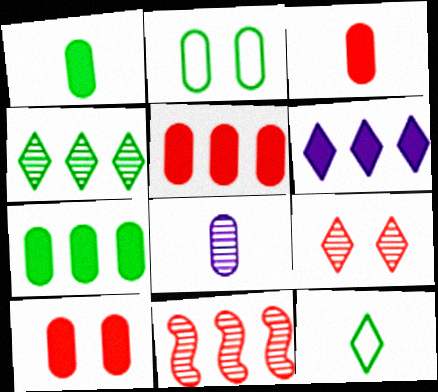[[2, 5, 8], 
[3, 5, 10], 
[6, 9, 12]]